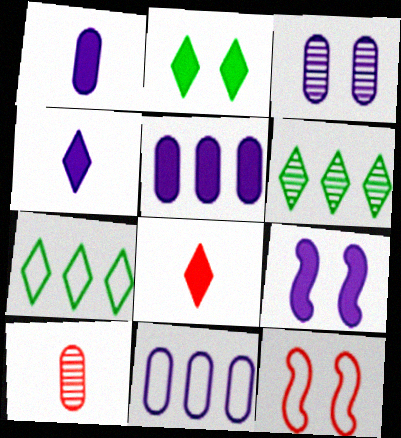[[1, 3, 11], 
[1, 6, 12], 
[2, 3, 12], 
[4, 5, 9], 
[7, 9, 10]]